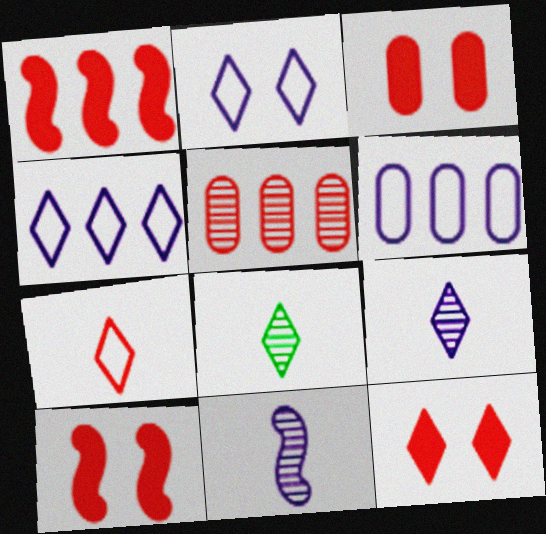[[3, 10, 12], 
[4, 8, 12], 
[5, 7, 10], 
[6, 8, 10]]